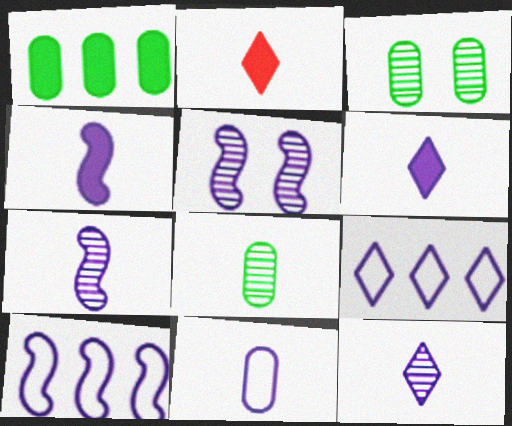[[2, 3, 10], 
[4, 5, 10], 
[4, 11, 12], 
[6, 7, 11]]